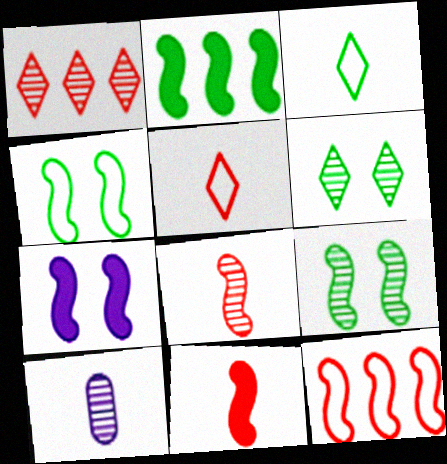[[1, 9, 10], 
[2, 7, 11], 
[3, 10, 11]]